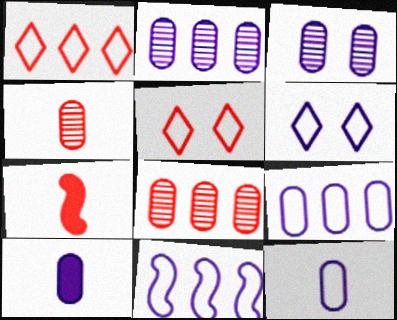[[3, 9, 10], 
[5, 7, 8], 
[6, 11, 12]]